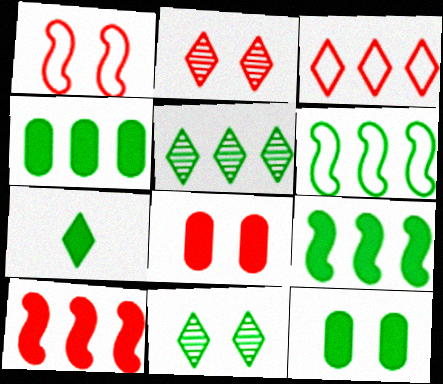[[1, 2, 8], 
[4, 5, 6], 
[7, 9, 12]]